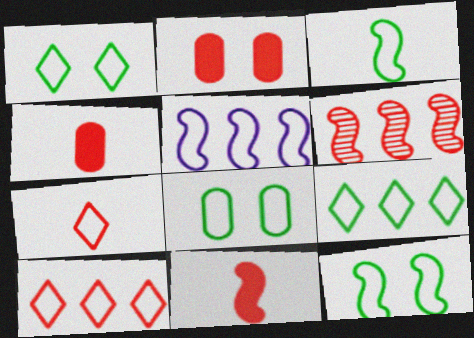[[1, 8, 12], 
[2, 6, 7], 
[3, 8, 9], 
[5, 7, 8]]